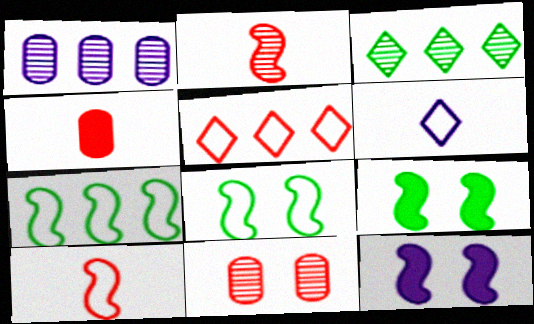[[1, 6, 12], 
[2, 7, 12]]